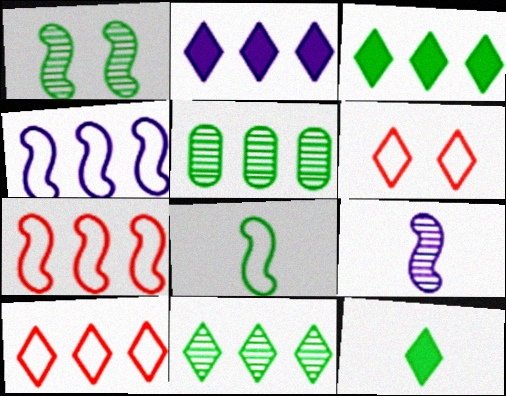[[2, 5, 7], 
[2, 10, 11]]